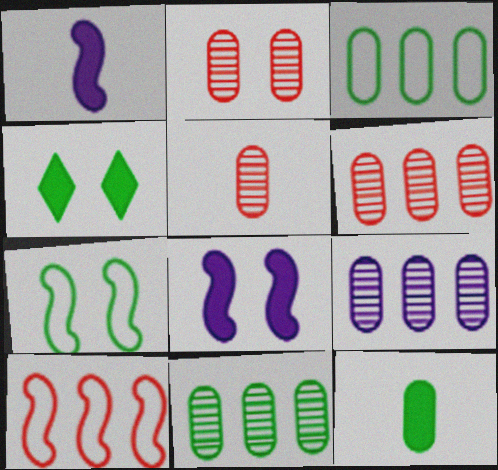[[2, 5, 6], 
[6, 9, 11]]